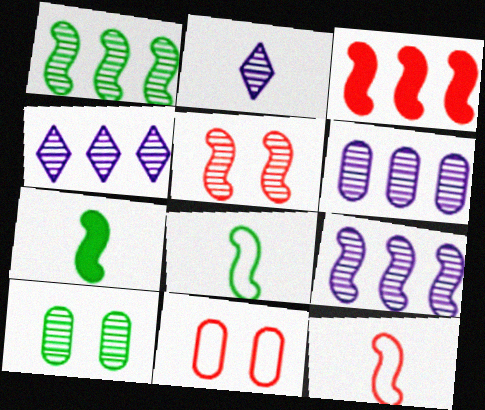[[3, 5, 12], 
[4, 6, 9], 
[4, 7, 11]]